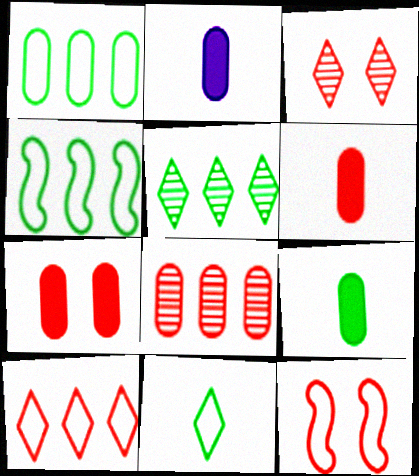[[2, 3, 4], 
[2, 5, 12], 
[2, 6, 9], 
[3, 7, 12]]